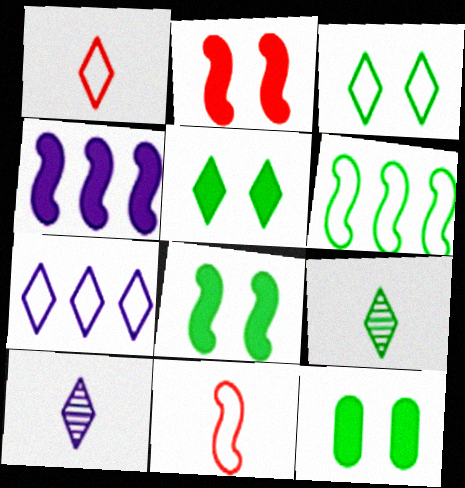[[1, 3, 7], 
[5, 8, 12], 
[6, 9, 12]]